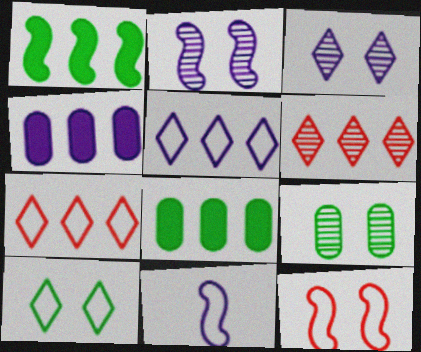[[3, 4, 11]]